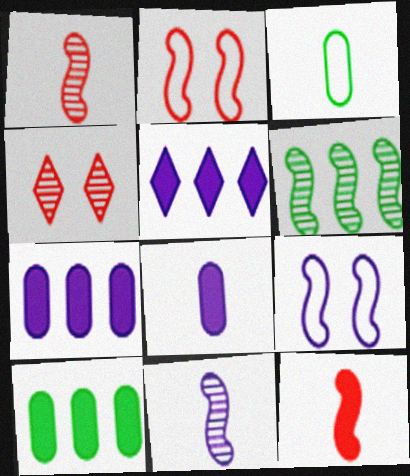[[6, 9, 12]]